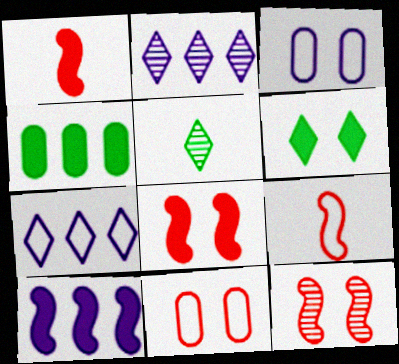[[3, 6, 12], 
[5, 10, 11]]